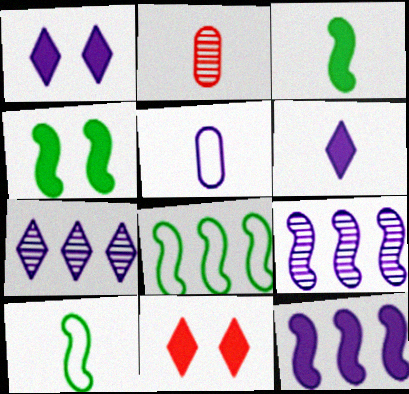[[1, 2, 8], 
[1, 5, 9], 
[2, 6, 10]]